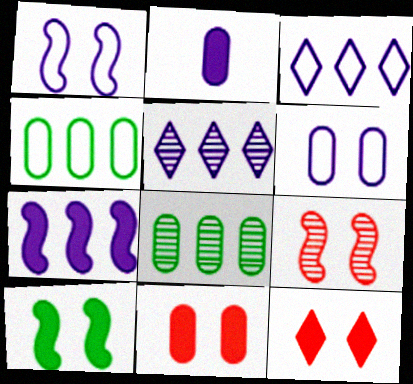[[1, 2, 5], 
[1, 9, 10]]